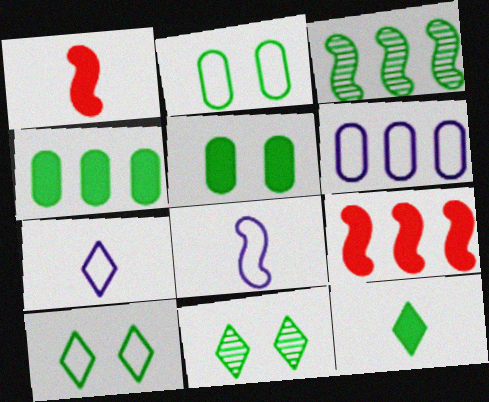[[1, 6, 11], 
[2, 3, 12]]